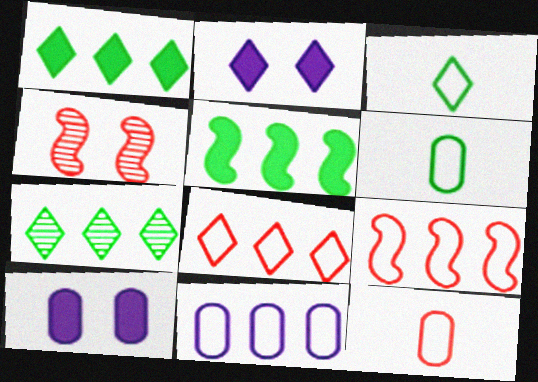[]